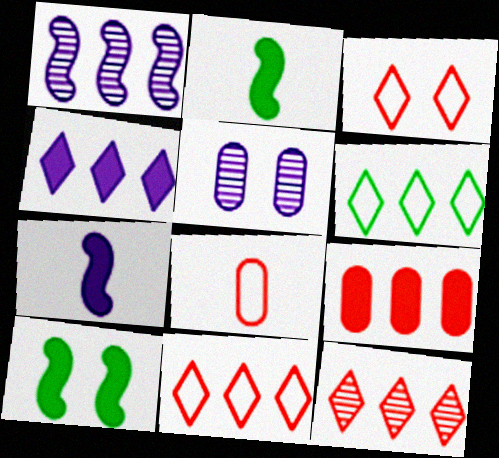[[1, 6, 9], 
[2, 5, 11], 
[3, 5, 10], 
[4, 6, 12]]